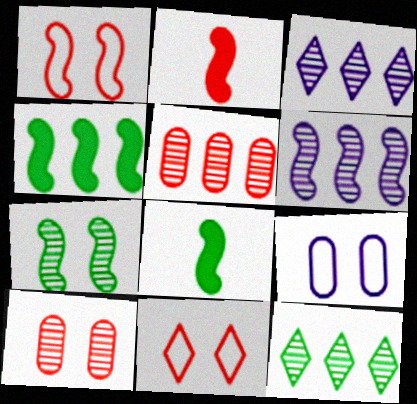[[1, 6, 8], 
[2, 5, 11], 
[2, 9, 12], 
[5, 6, 12]]